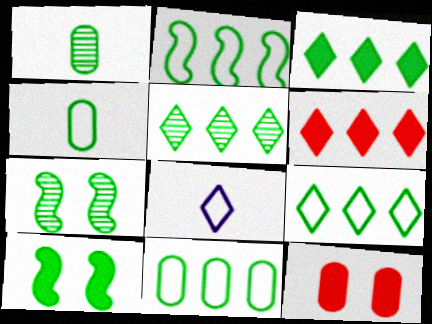[[1, 5, 7], 
[1, 9, 10], 
[2, 9, 11], 
[3, 4, 7], 
[3, 5, 9], 
[4, 5, 10]]